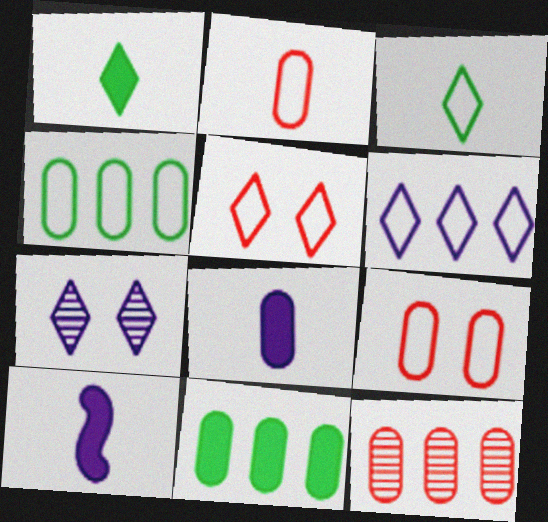[[3, 5, 6]]